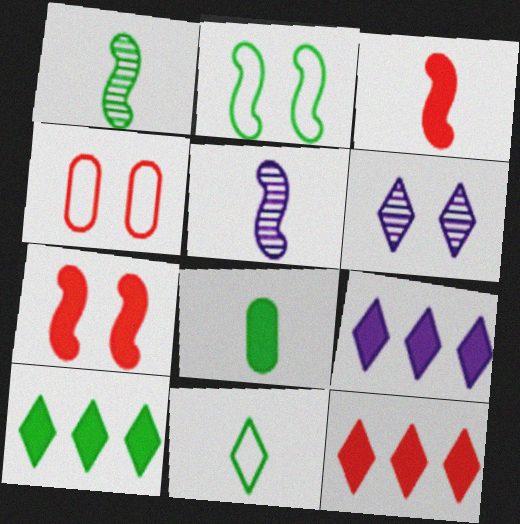[[1, 4, 9], 
[1, 8, 11], 
[4, 5, 10], 
[6, 11, 12], 
[7, 8, 9], 
[9, 10, 12]]